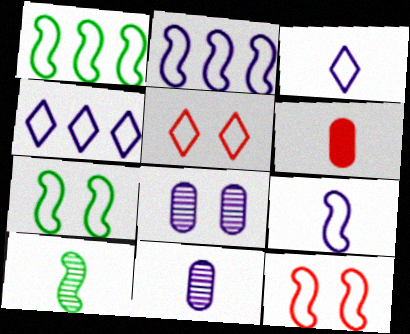[[1, 9, 12], 
[3, 6, 10]]